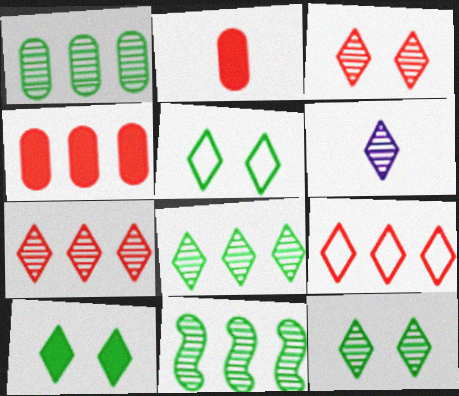[[1, 8, 11], 
[3, 6, 8], 
[5, 10, 12], 
[6, 7, 12], 
[6, 9, 10]]